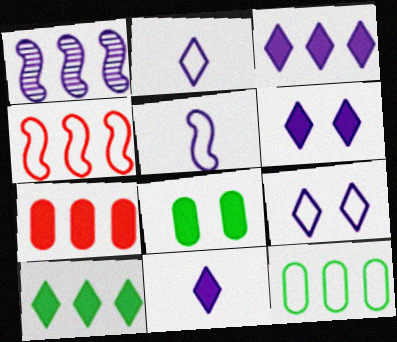[[3, 6, 11]]